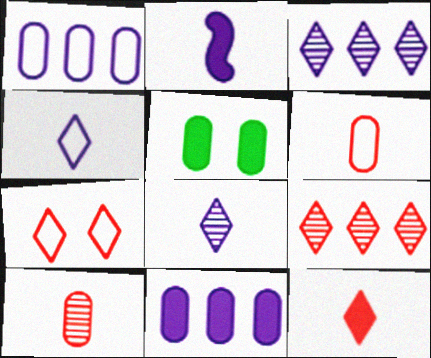[[1, 5, 10], 
[7, 9, 12]]